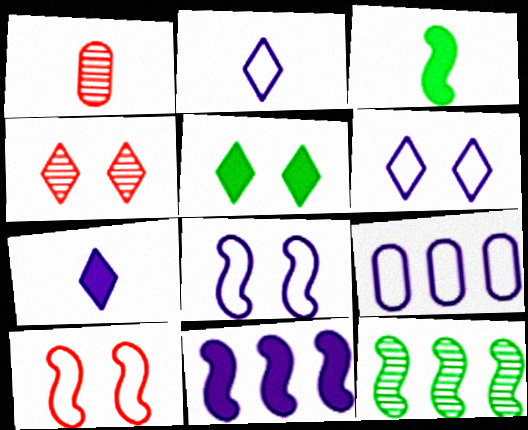[[1, 2, 3], 
[2, 8, 9], 
[3, 4, 9], 
[4, 5, 6]]